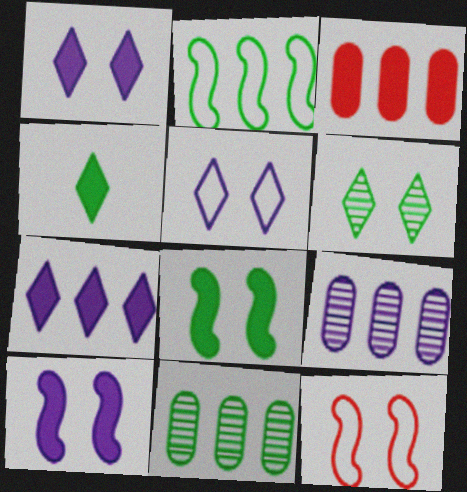[[3, 4, 10], 
[4, 9, 12]]